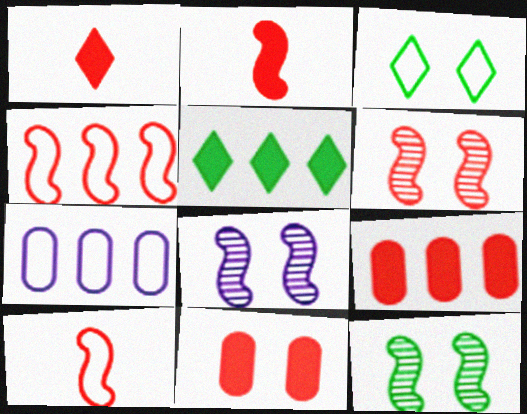[[1, 7, 12], 
[2, 4, 6], 
[3, 7, 10], 
[3, 8, 11], 
[6, 8, 12]]